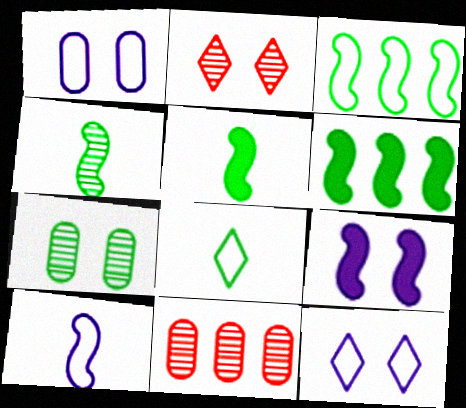[[5, 11, 12], 
[6, 7, 8], 
[8, 9, 11]]